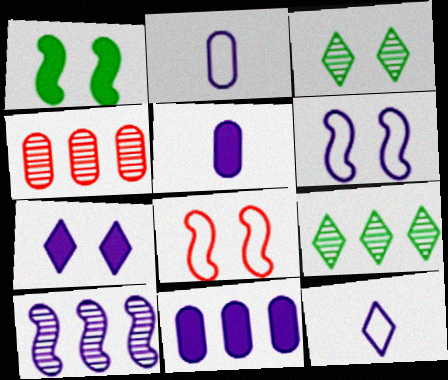[[1, 4, 12], 
[2, 7, 10], 
[4, 9, 10], 
[5, 8, 9]]